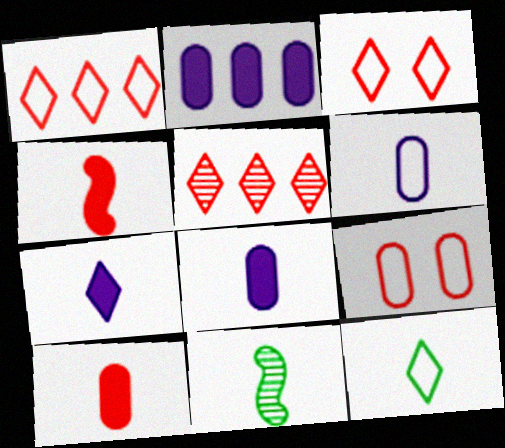[[2, 3, 11], 
[4, 5, 9]]